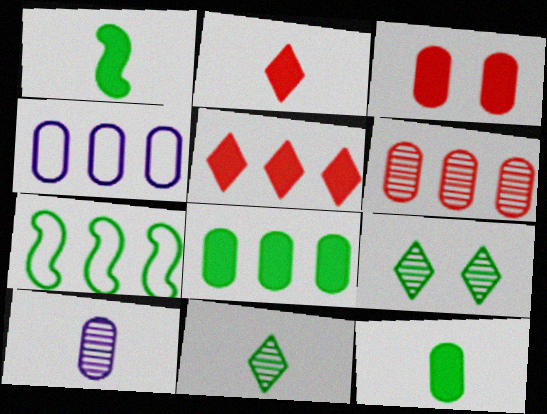[[4, 6, 8], 
[7, 9, 12]]